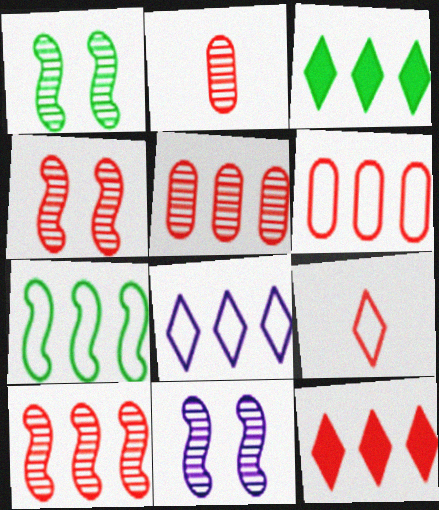[[1, 4, 11], 
[6, 7, 8], 
[6, 10, 12]]